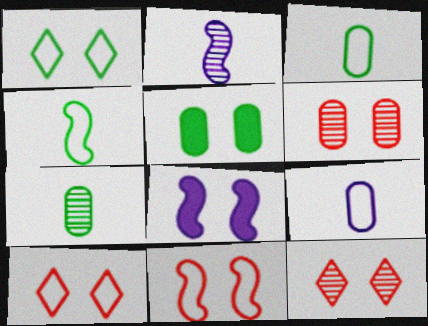[[1, 6, 8]]